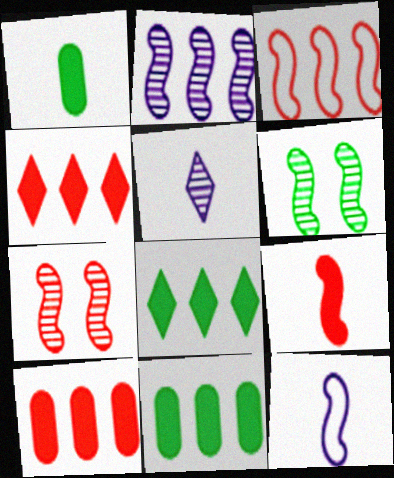[[3, 7, 9]]